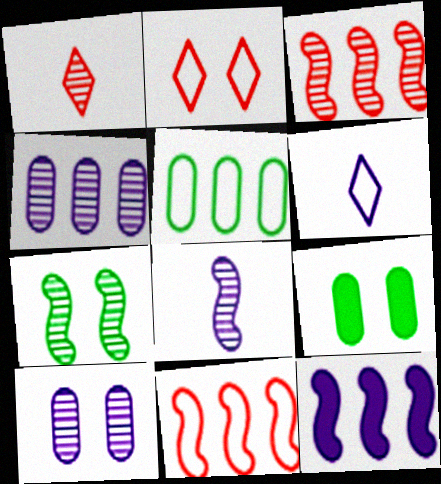[[1, 4, 7], 
[3, 6, 9], 
[3, 7, 8], 
[6, 10, 12]]